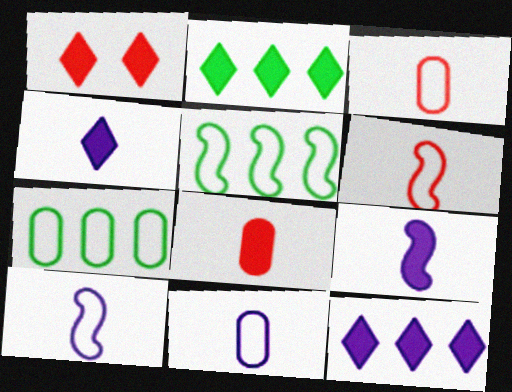[[1, 2, 4]]